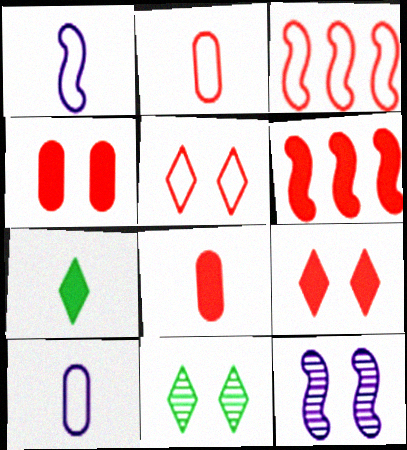[[2, 3, 5], 
[6, 8, 9], 
[6, 10, 11]]